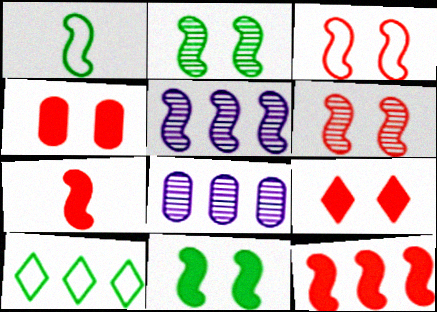[[1, 8, 9], 
[8, 10, 12]]